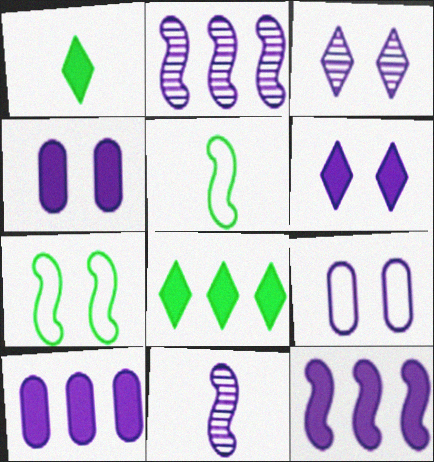[]